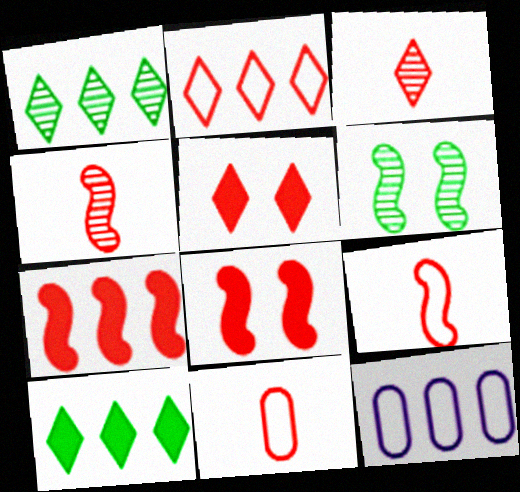[[1, 7, 12], 
[2, 3, 5]]